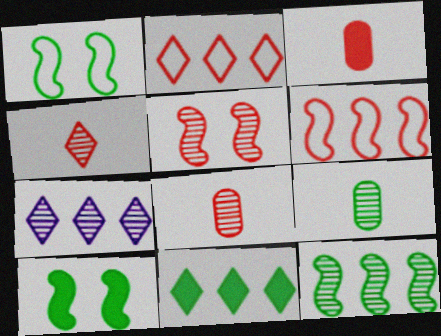[[1, 3, 7], 
[1, 9, 11], 
[2, 3, 5], 
[2, 7, 11], 
[5, 7, 9]]